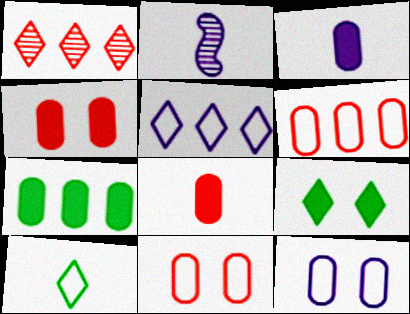[[2, 6, 9], 
[2, 8, 10], 
[3, 4, 7]]